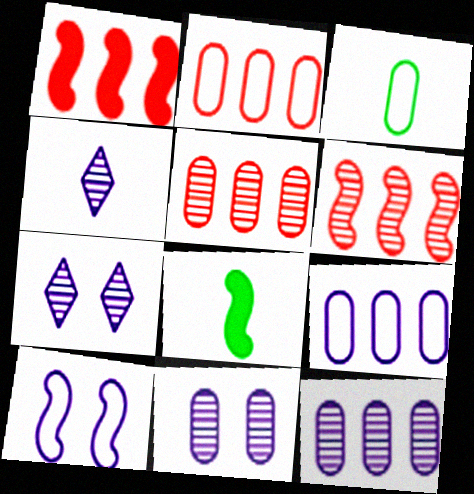[[1, 3, 7], 
[2, 7, 8], 
[6, 8, 10]]